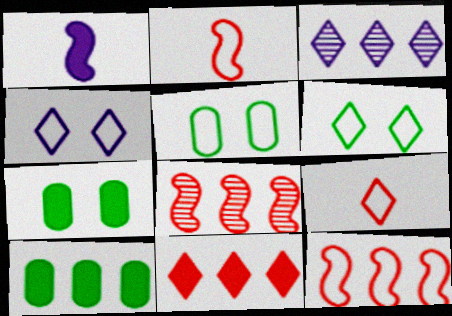[[1, 7, 11], 
[2, 3, 7], 
[3, 10, 12]]